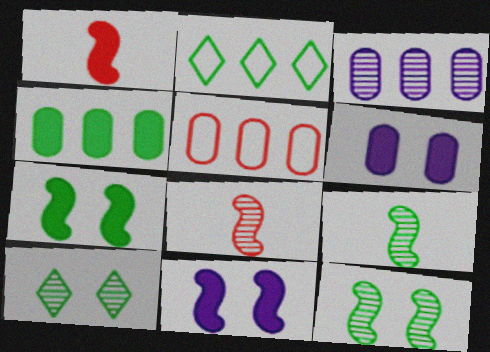[[2, 6, 8], 
[3, 4, 5], 
[3, 8, 10]]